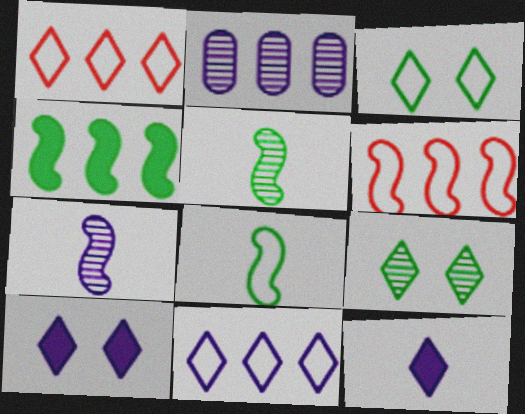[[1, 2, 4], 
[1, 9, 12]]